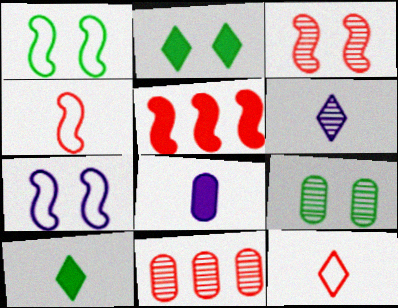[[1, 2, 9], 
[2, 5, 8], 
[3, 4, 5], 
[6, 10, 12], 
[7, 10, 11]]